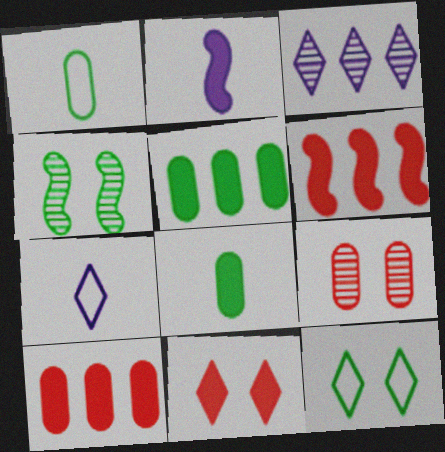[[2, 5, 11], 
[4, 7, 10]]